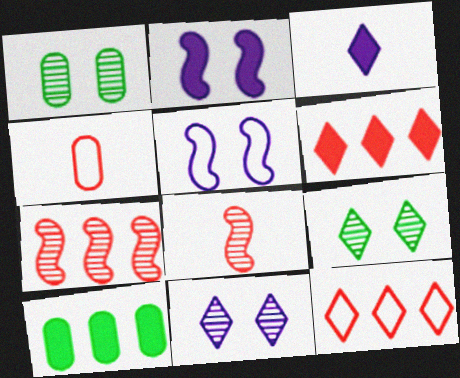[[3, 9, 12]]